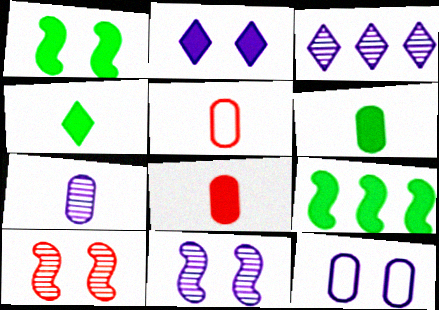[[1, 3, 5], 
[2, 8, 9], 
[2, 11, 12], 
[3, 7, 11], 
[5, 6, 7]]